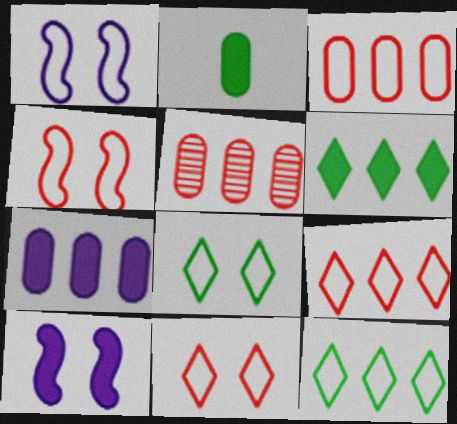[]